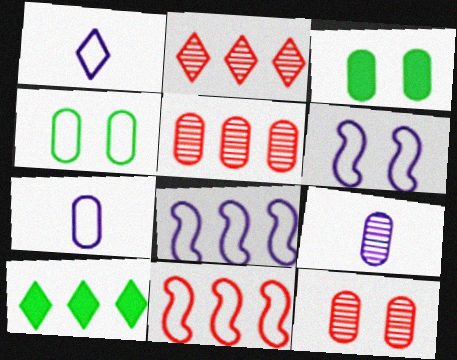[[1, 4, 11], 
[3, 5, 7], 
[5, 8, 10]]